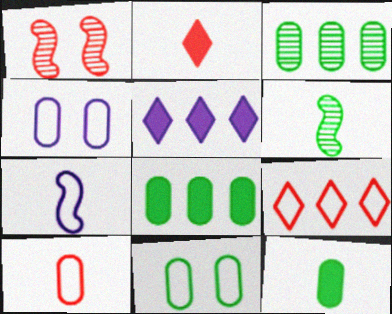[[3, 11, 12], 
[7, 9, 11]]